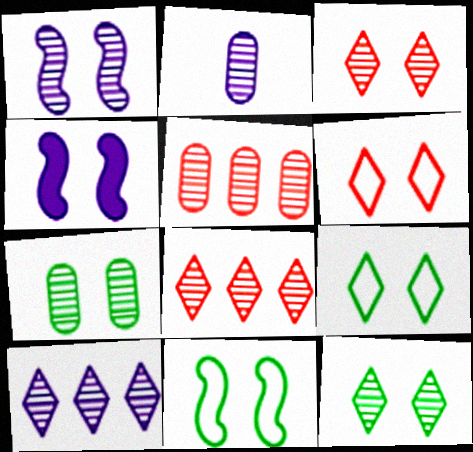[[1, 2, 10], 
[1, 3, 7], 
[2, 5, 7], 
[4, 6, 7]]